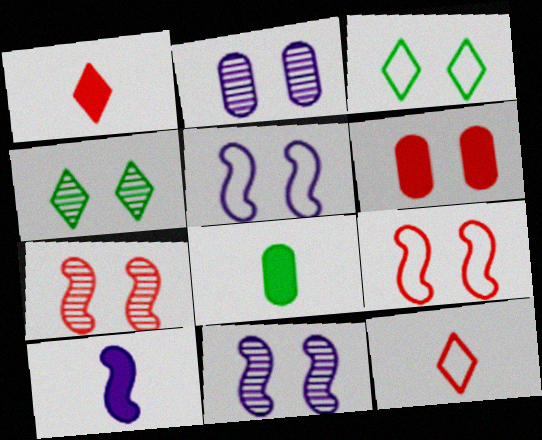[[1, 8, 10], 
[2, 4, 7], 
[3, 6, 11], 
[4, 5, 6]]